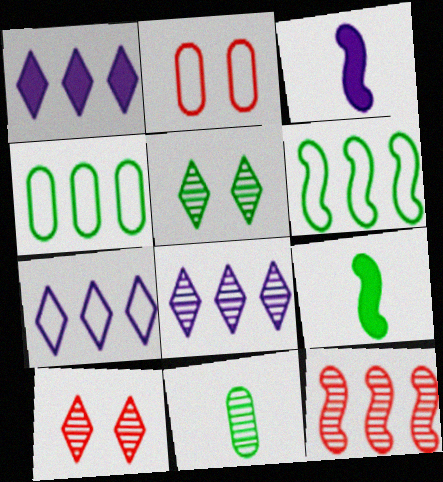[[1, 4, 12], 
[1, 7, 8], 
[2, 8, 9], 
[3, 4, 10], 
[4, 5, 9]]